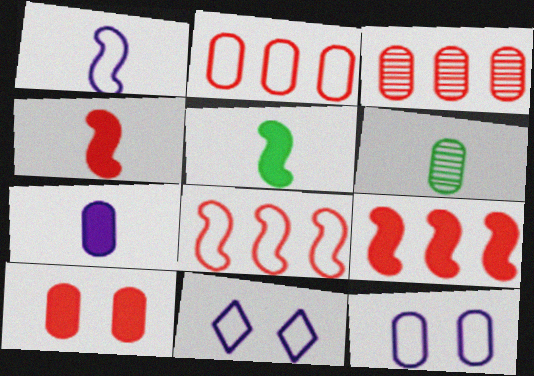[[3, 5, 11], 
[6, 9, 11]]